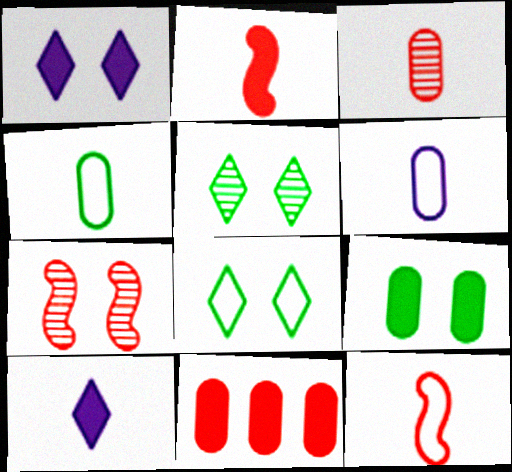[]